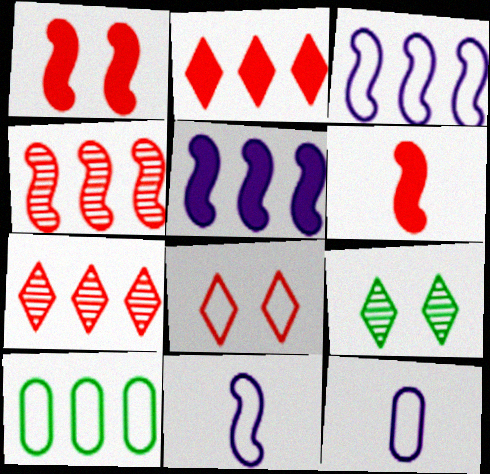[[5, 7, 10], 
[8, 10, 11]]